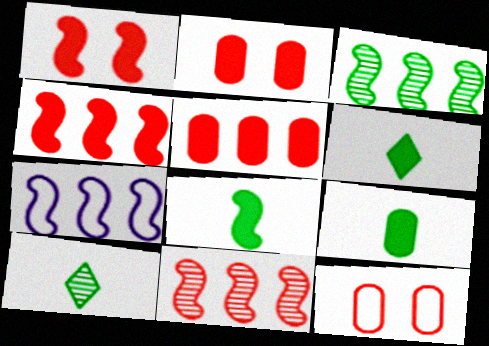[[2, 7, 10], 
[3, 4, 7], 
[6, 8, 9]]